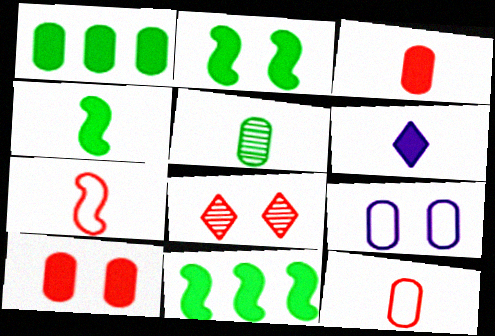[[2, 4, 11], 
[2, 8, 9], 
[3, 4, 6], 
[5, 6, 7], 
[6, 10, 11]]